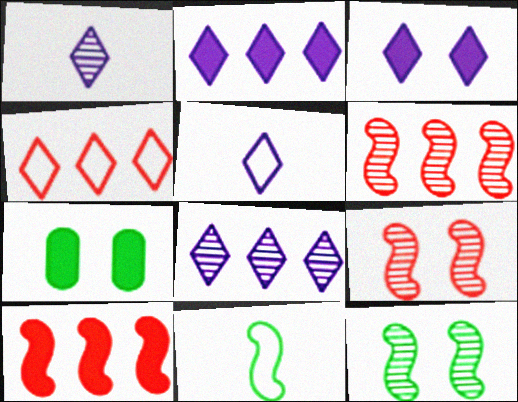[[3, 5, 8], 
[5, 6, 7]]